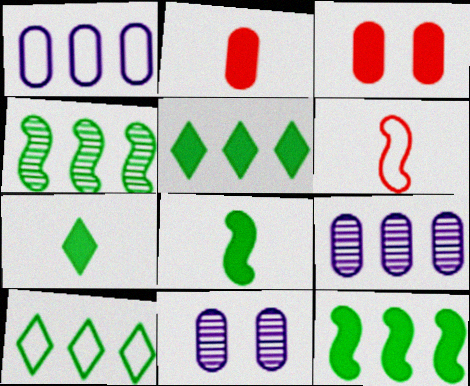[[5, 6, 11]]